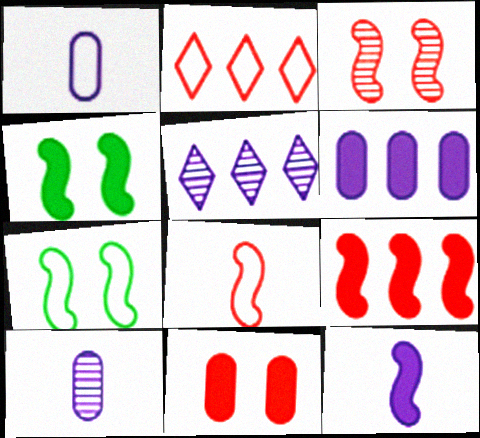[[1, 2, 7], 
[2, 4, 10], 
[3, 8, 9], 
[4, 9, 12]]